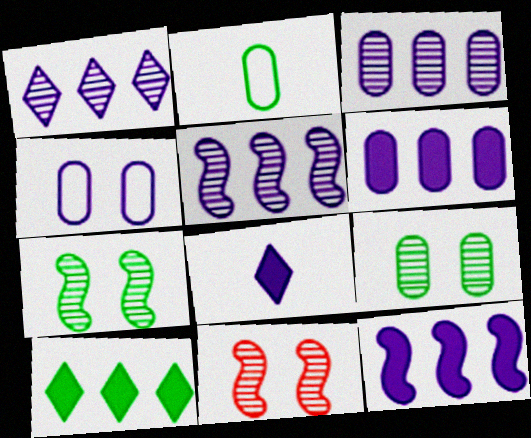[[1, 3, 5], 
[2, 7, 10], 
[4, 5, 8]]